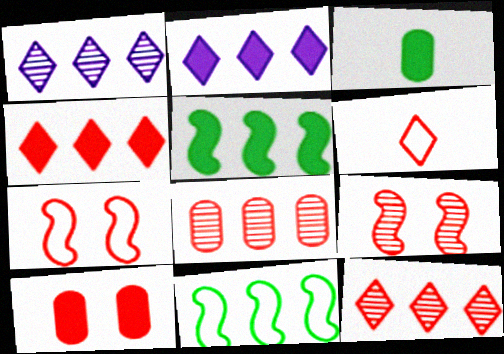[[1, 3, 7], 
[2, 8, 11]]